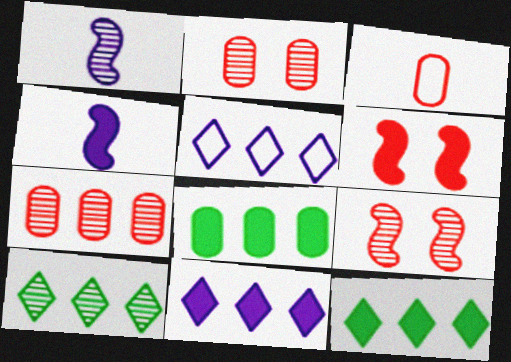[[1, 2, 10]]